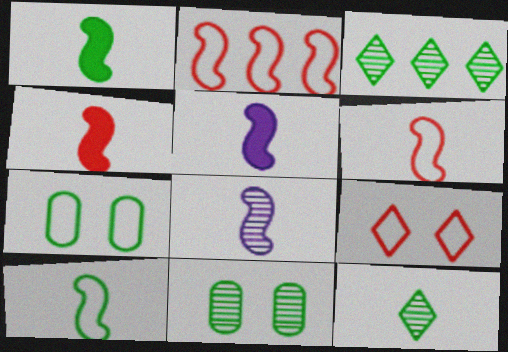[[1, 3, 7], 
[1, 4, 5], 
[1, 6, 8], 
[4, 8, 10]]